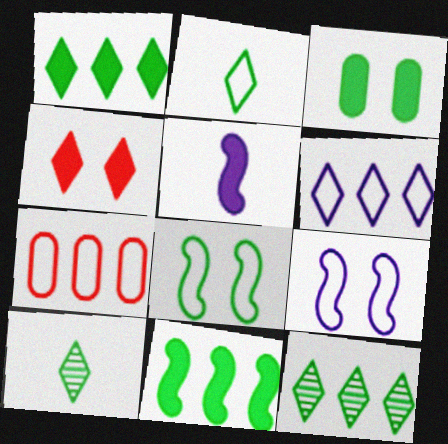[[2, 7, 9], 
[4, 6, 10]]